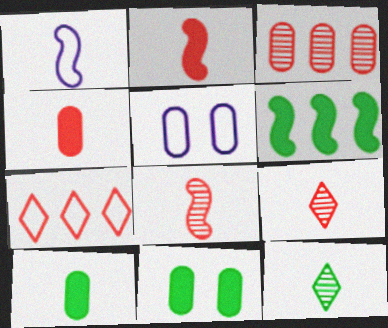[[1, 4, 12], 
[1, 9, 10], 
[3, 5, 10], 
[5, 6, 9]]